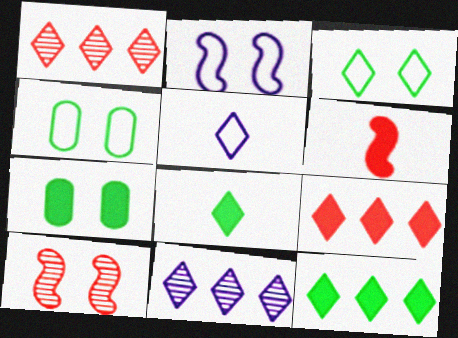[[4, 6, 11]]